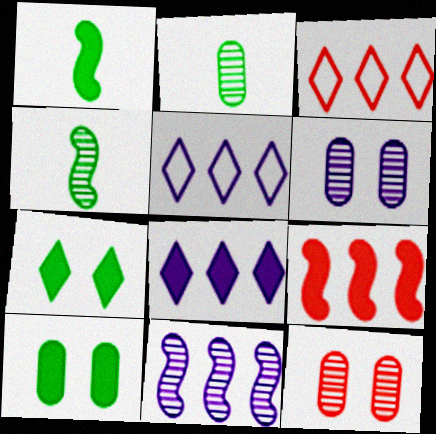[[1, 3, 6], 
[1, 5, 12]]